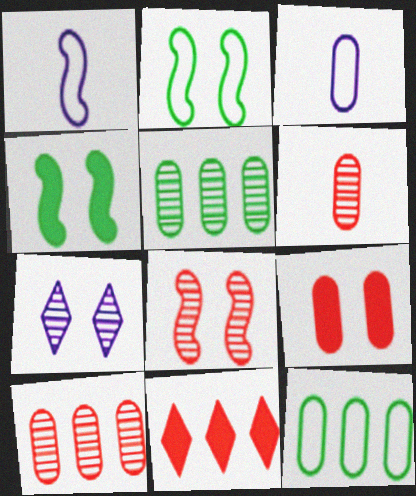[[2, 7, 9], 
[3, 5, 9]]